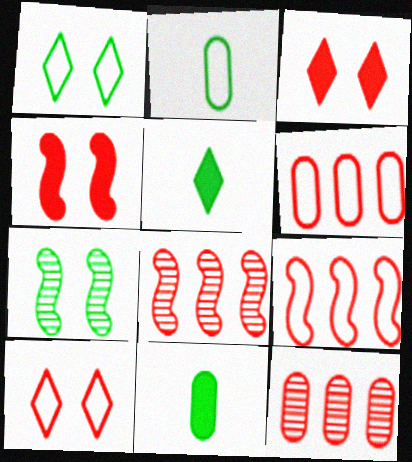[]